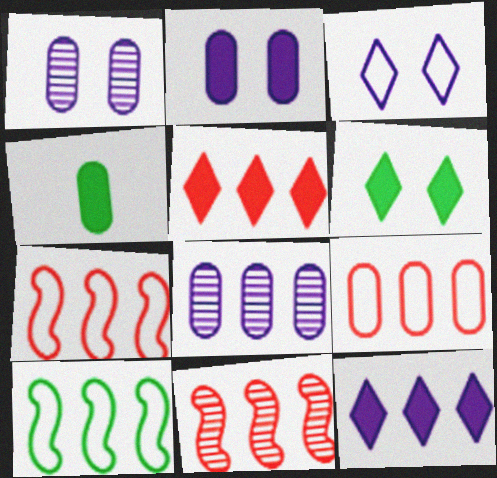[[1, 4, 9], 
[3, 4, 11], 
[5, 8, 10], 
[5, 9, 11]]